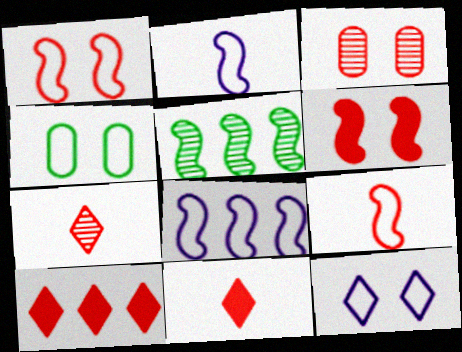[[1, 4, 12], 
[2, 5, 6], 
[3, 9, 10]]